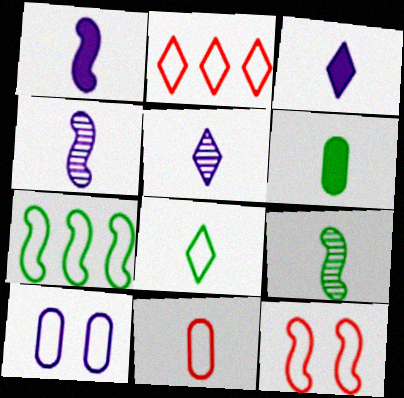[[2, 11, 12], 
[3, 9, 11], 
[6, 8, 9]]